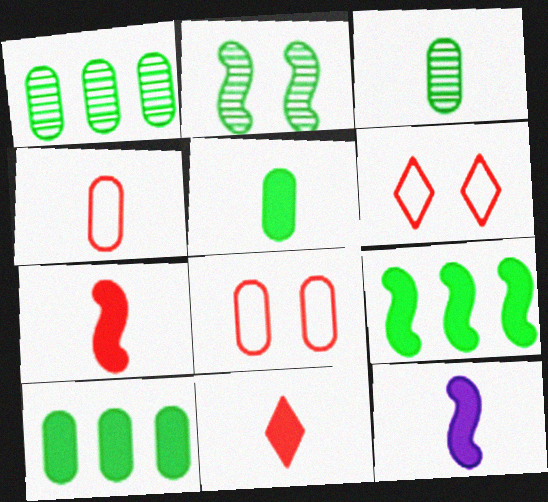[[1, 6, 12], 
[5, 11, 12]]